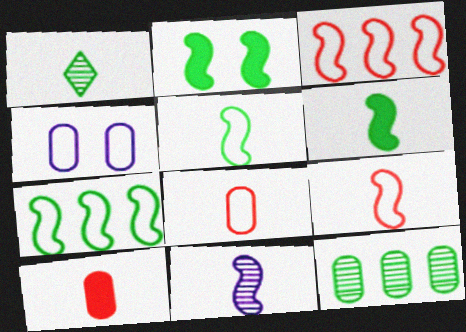[[2, 3, 11], 
[4, 10, 12], 
[6, 9, 11]]